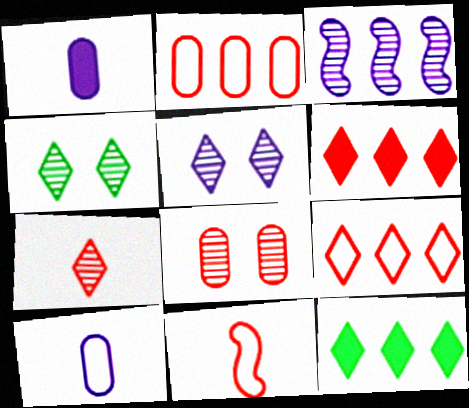[[2, 3, 12], 
[6, 8, 11]]